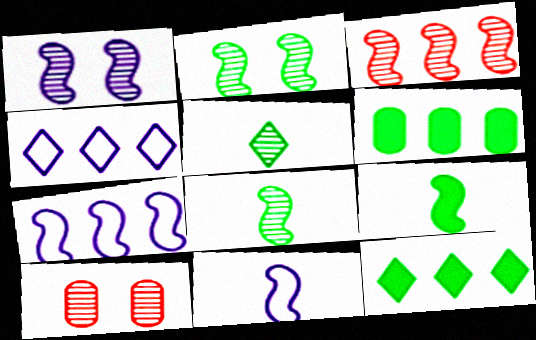[[1, 3, 8], 
[3, 4, 6], 
[4, 9, 10], 
[10, 11, 12]]